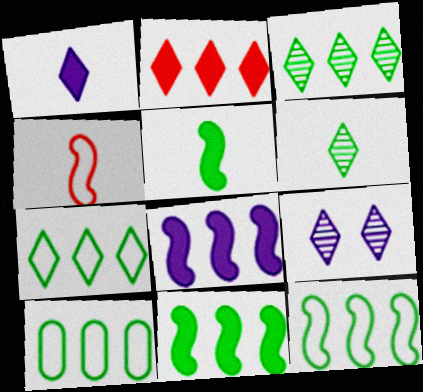[[3, 10, 11], 
[7, 10, 12]]